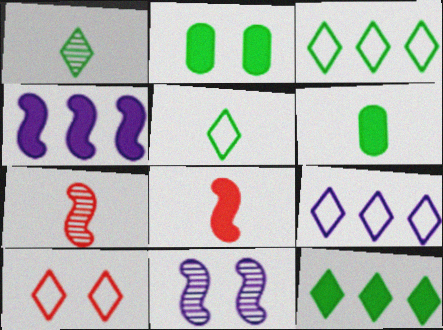[[2, 7, 9], 
[2, 10, 11], 
[5, 9, 10]]